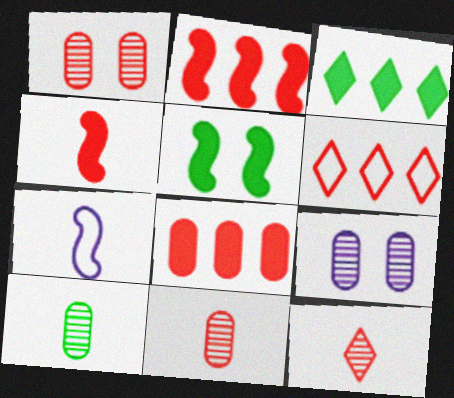[[1, 3, 7], 
[1, 4, 6]]